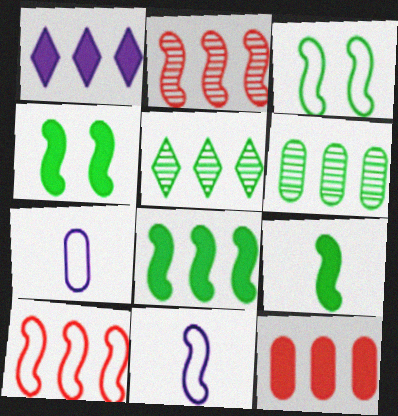[[1, 6, 10], 
[1, 8, 12], 
[2, 4, 11], 
[3, 10, 11], 
[4, 8, 9]]